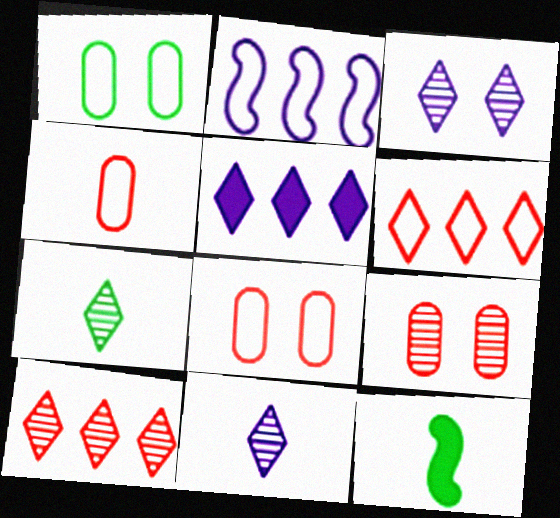[[3, 7, 10], 
[4, 11, 12]]